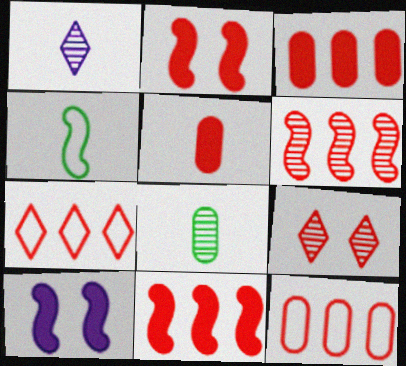[[1, 4, 5], 
[3, 6, 7], 
[4, 6, 10], 
[7, 8, 10]]